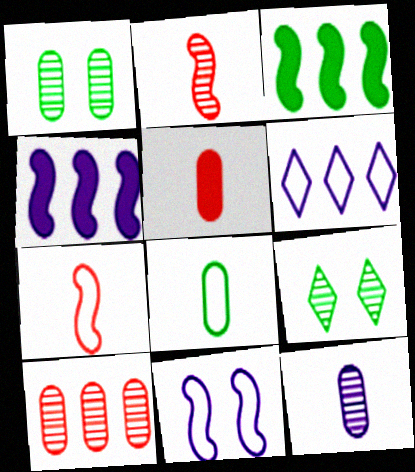[[1, 10, 12], 
[2, 3, 11], 
[3, 6, 10], 
[3, 8, 9], 
[5, 8, 12]]